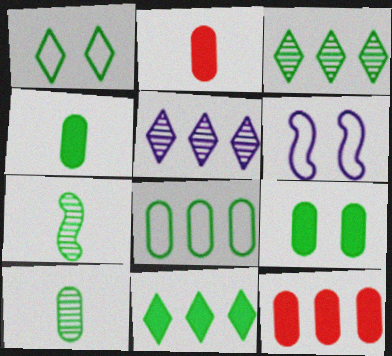[[2, 3, 6], 
[8, 9, 10]]